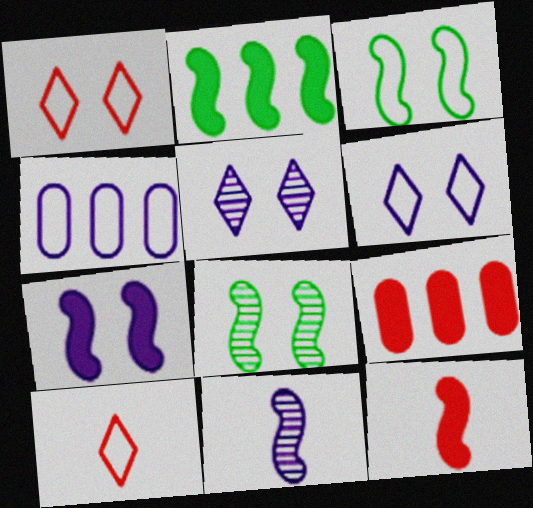[[2, 7, 12], 
[3, 4, 10]]